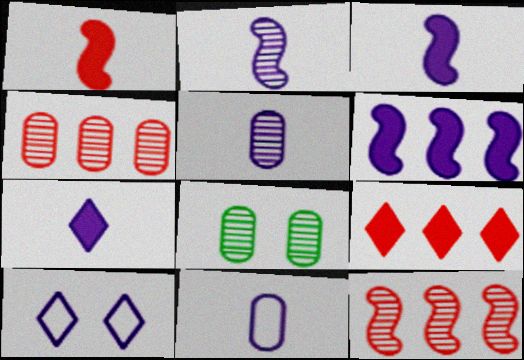[[2, 7, 11], 
[4, 5, 8], 
[5, 6, 10]]